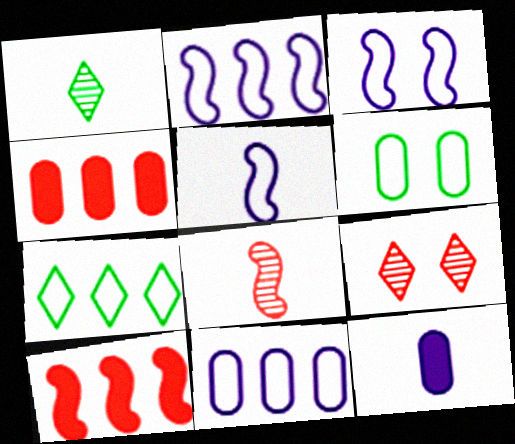[[1, 3, 4], 
[2, 3, 5]]